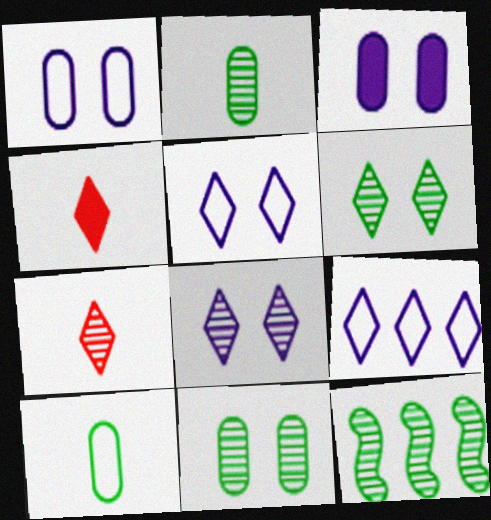[[1, 4, 12], 
[2, 6, 12], 
[4, 6, 9]]